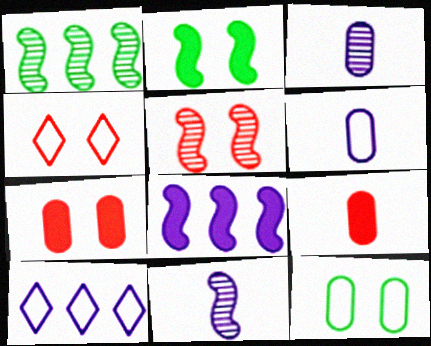[[1, 5, 11], 
[4, 5, 7]]